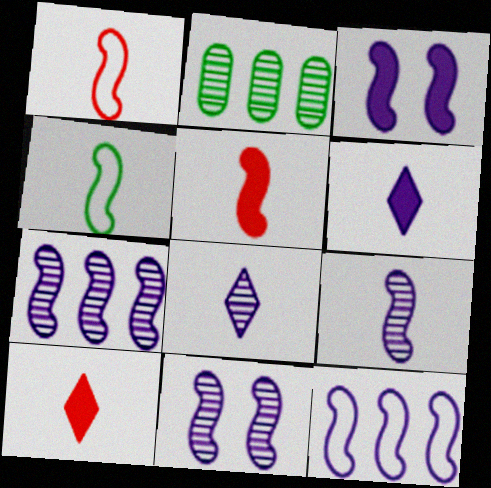[[3, 9, 12], 
[4, 5, 9], 
[7, 9, 11]]